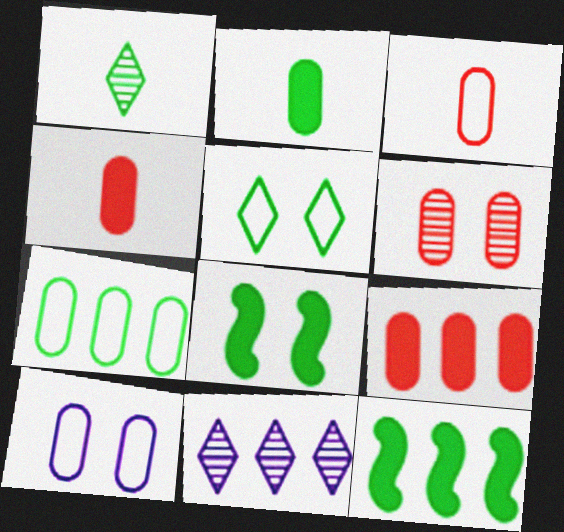[[1, 7, 8], 
[3, 6, 9], 
[3, 7, 10], 
[3, 8, 11]]